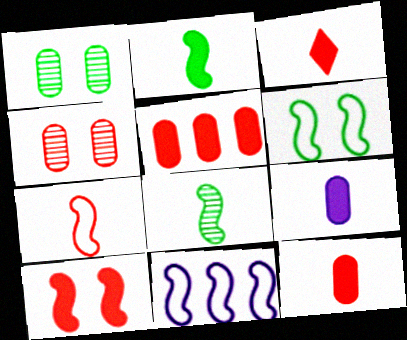[[1, 3, 11], 
[2, 3, 9], 
[3, 5, 10], 
[6, 7, 11], 
[8, 10, 11]]